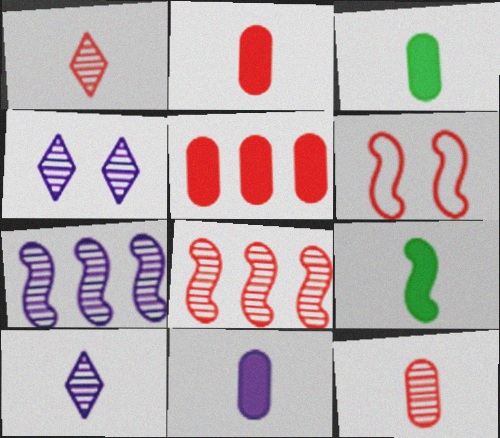[[1, 5, 6], 
[2, 3, 11], 
[6, 7, 9]]